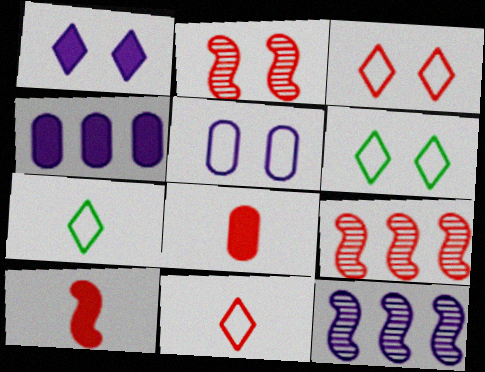[[2, 4, 7], 
[3, 8, 9], 
[6, 8, 12]]